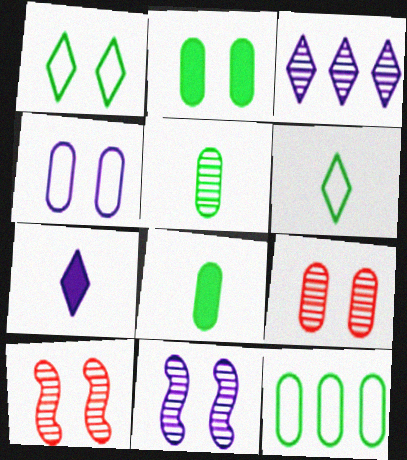[[2, 4, 9], 
[2, 5, 12], 
[3, 5, 10], 
[7, 10, 12]]